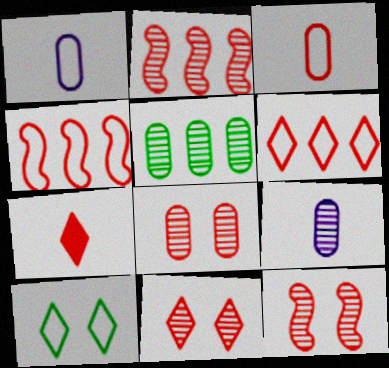[[1, 4, 10], 
[4, 7, 8], 
[5, 8, 9], 
[6, 7, 11], 
[8, 11, 12]]